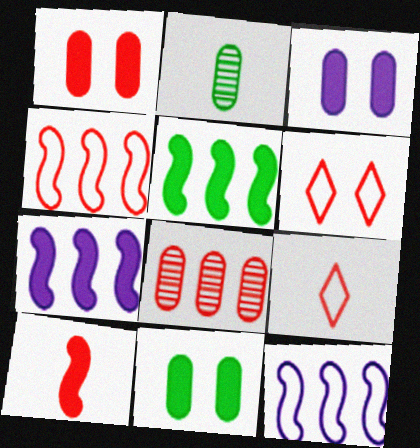[[1, 3, 11], 
[2, 6, 7], 
[6, 8, 10]]